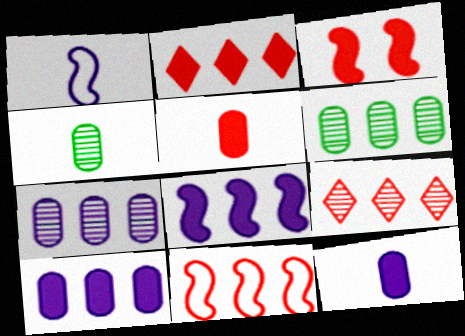[[2, 3, 5]]